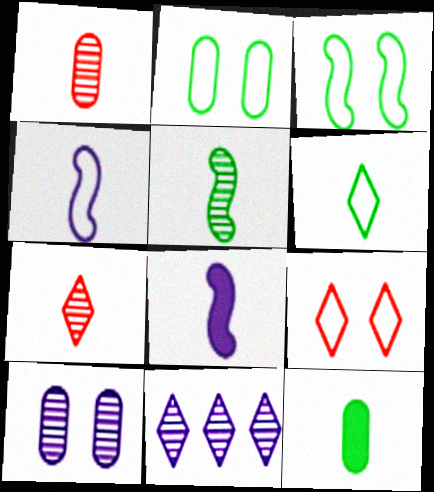[[1, 6, 8], 
[4, 7, 12], 
[5, 6, 12]]